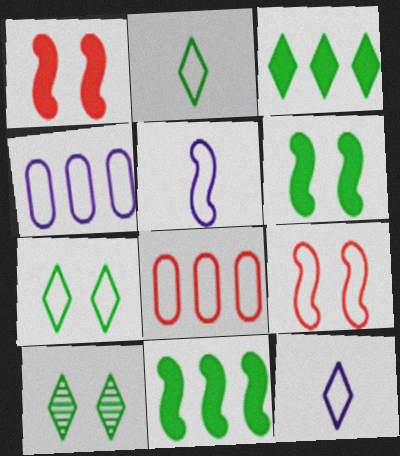[[2, 3, 10], 
[2, 4, 9], 
[5, 7, 8]]